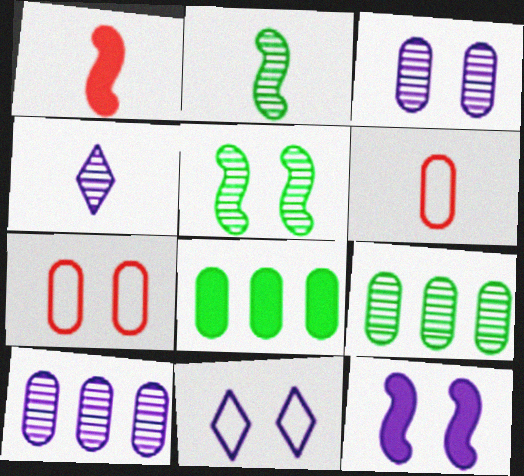[[1, 9, 11], 
[3, 6, 8], 
[3, 11, 12]]